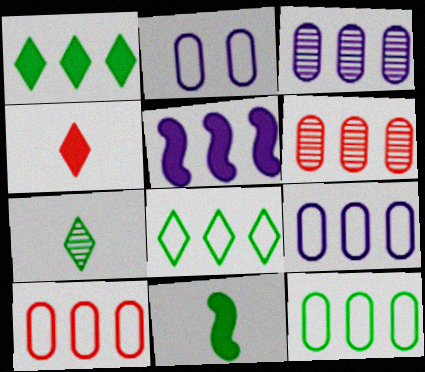[[5, 6, 8], 
[9, 10, 12]]